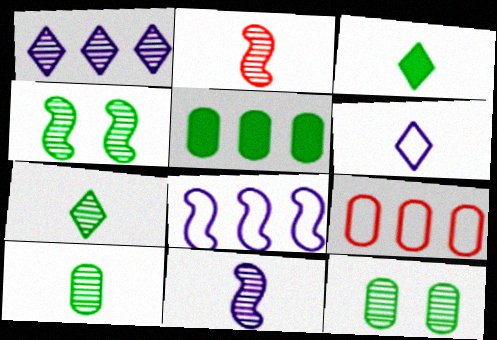[[1, 2, 12]]